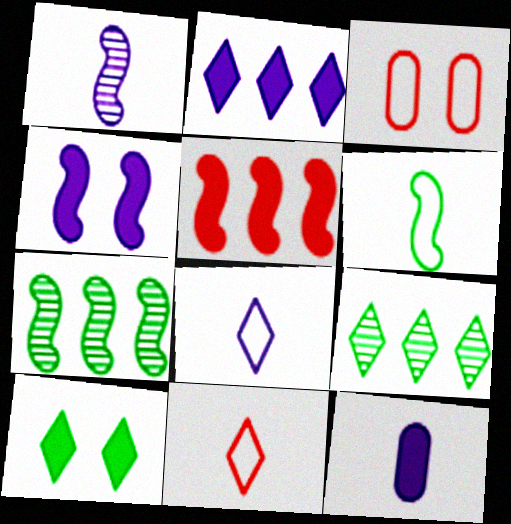[[1, 8, 12], 
[2, 4, 12], 
[5, 10, 12]]